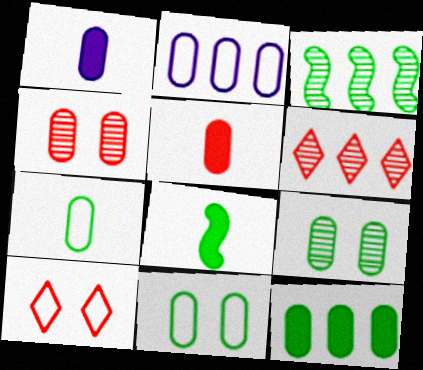[[1, 3, 10], 
[2, 5, 9], 
[7, 9, 12]]